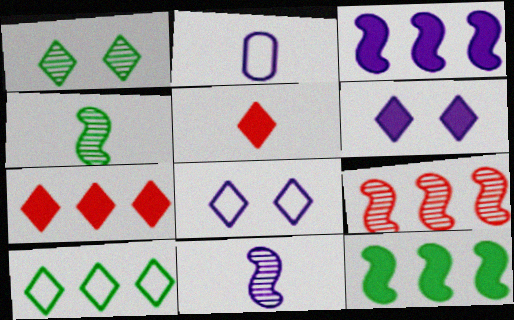[[2, 4, 5]]